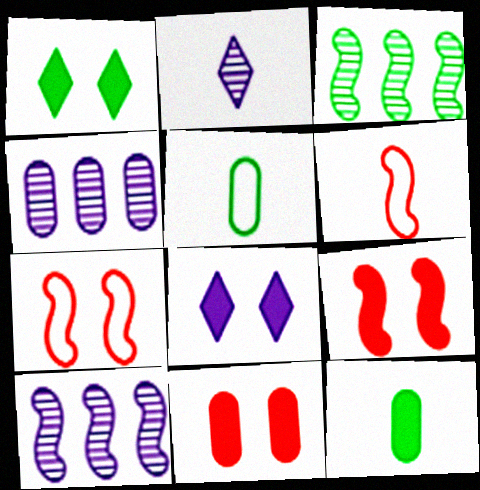[[1, 3, 5], 
[1, 4, 6], 
[2, 6, 12], 
[4, 5, 11]]